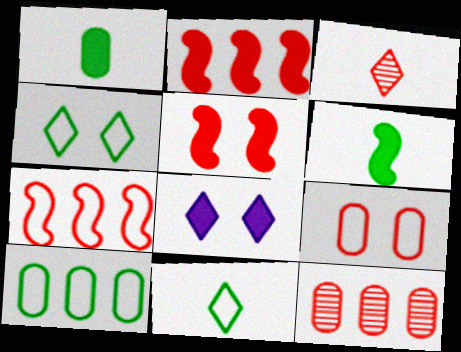[[1, 2, 8], 
[2, 3, 9]]